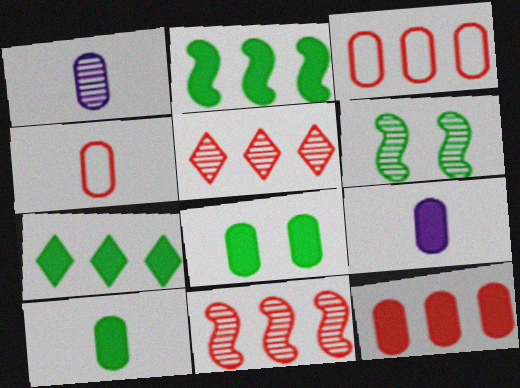[[1, 3, 8], 
[1, 4, 10], 
[1, 5, 6], 
[8, 9, 12]]